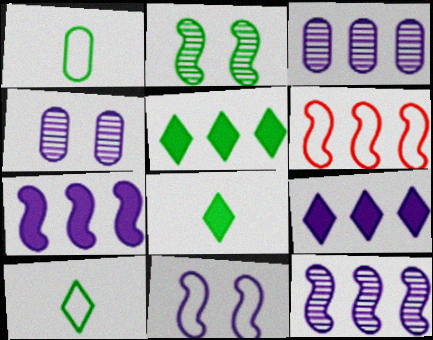[[1, 2, 5], 
[3, 5, 6], 
[4, 6, 8]]